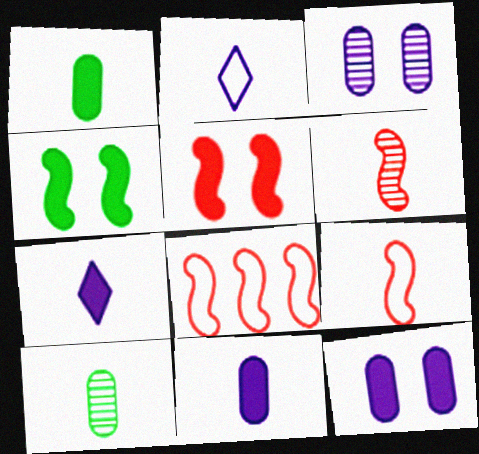[[1, 2, 6], 
[5, 6, 8], 
[7, 9, 10]]